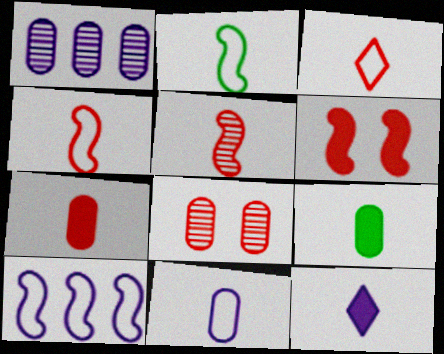[[2, 3, 11], 
[3, 5, 7]]